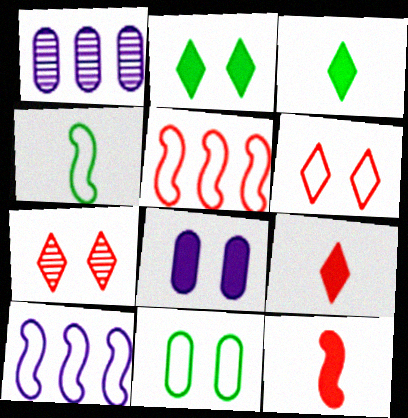[]